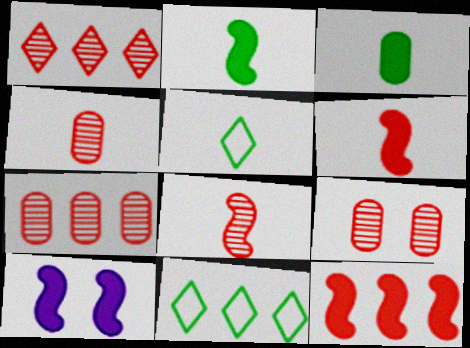[[1, 8, 9], 
[2, 10, 12], 
[4, 7, 9], 
[4, 10, 11], 
[5, 7, 10]]